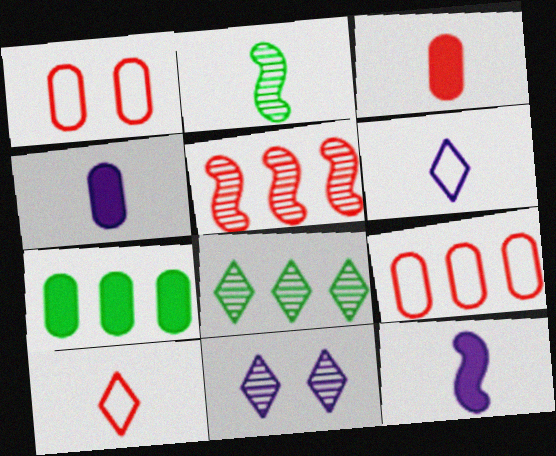[[1, 8, 12], 
[2, 3, 6], 
[2, 4, 10]]